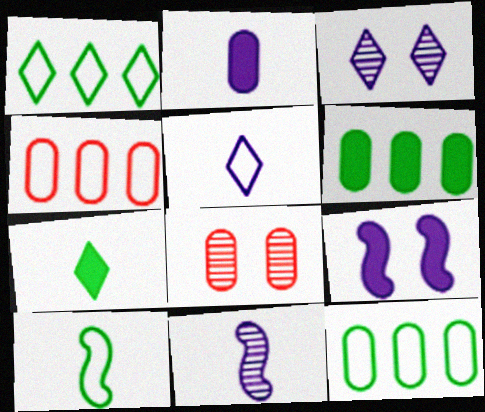[[2, 5, 11], 
[2, 8, 12]]